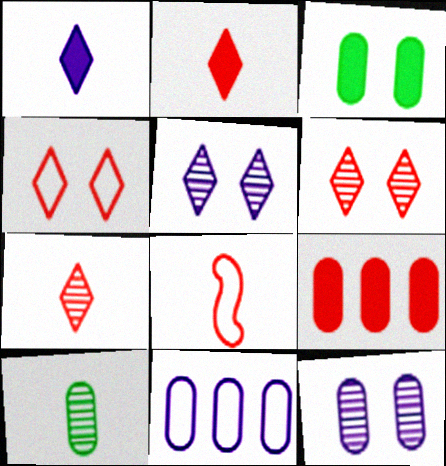[[1, 8, 10], 
[6, 8, 9]]